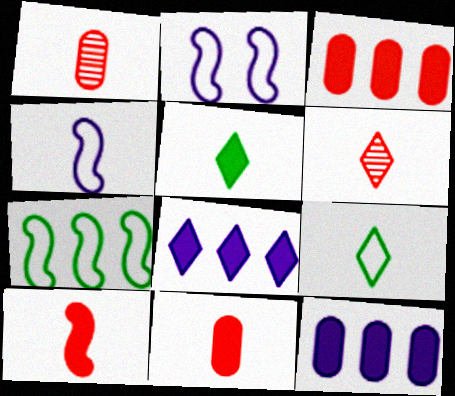[[1, 4, 5]]